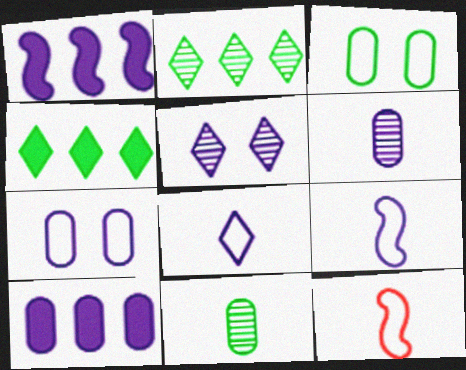[[5, 9, 10], 
[6, 7, 10]]